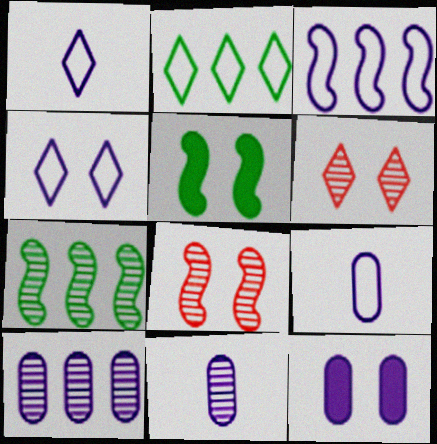[[3, 4, 9], 
[6, 7, 11], 
[9, 10, 12]]